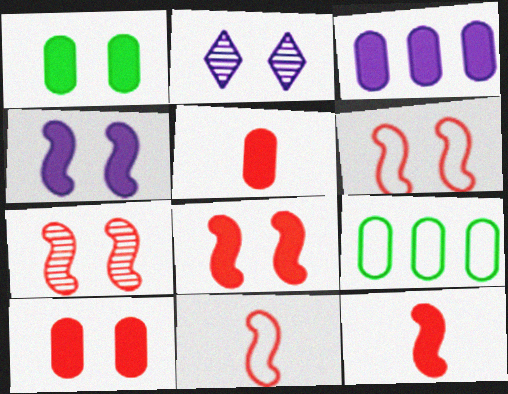[[1, 2, 6], 
[1, 3, 5], 
[2, 9, 12], 
[6, 7, 8]]